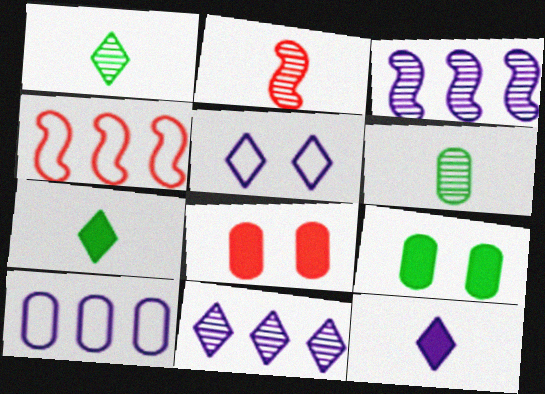[[5, 11, 12], 
[6, 8, 10]]